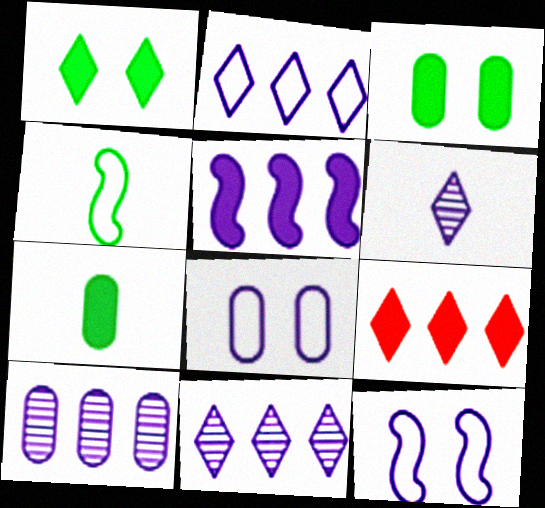[[2, 5, 10], 
[5, 6, 8]]